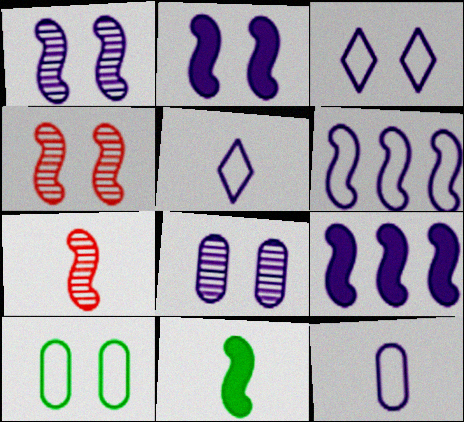[[2, 3, 8], 
[3, 6, 12], 
[4, 6, 11], 
[5, 8, 9]]